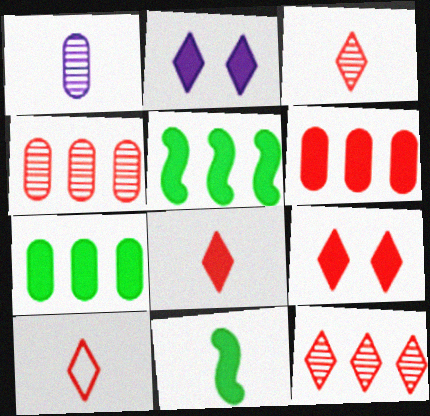[[1, 10, 11], 
[2, 6, 11], 
[3, 8, 10], 
[9, 10, 12]]